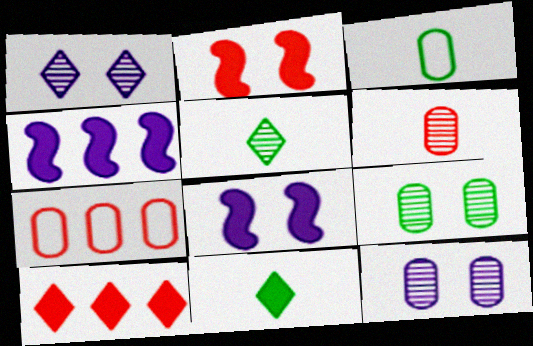[[5, 7, 8]]